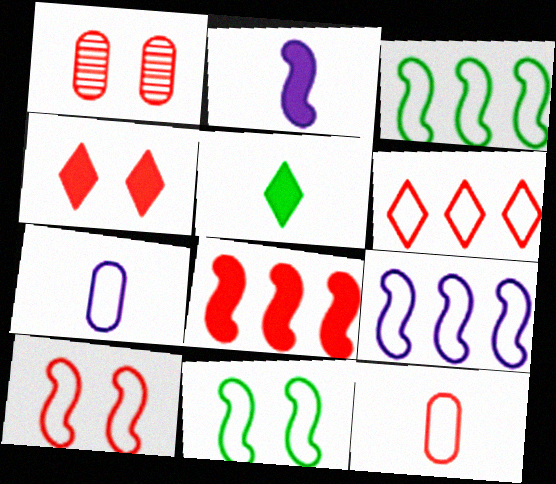[[1, 4, 10], 
[1, 5, 9], 
[6, 7, 11], 
[6, 10, 12]]